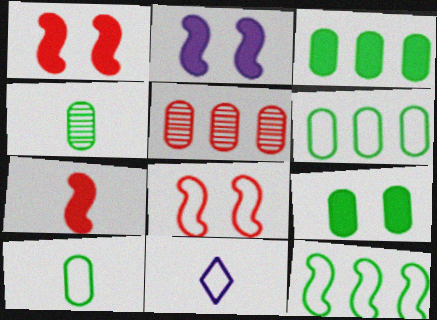[[4, 6, 9], 
[4, 7, 11], 
[6, 8, 11]]